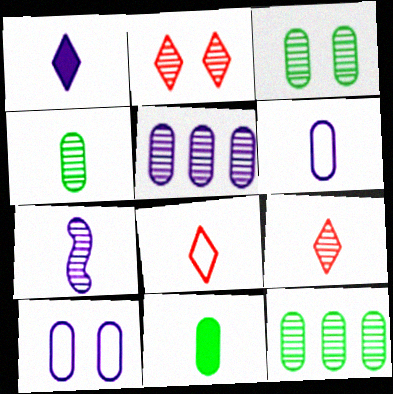[[1, 6, 7], 
[2, 7, 12], 
[3, 4, 12], 
[4, 7, 9], 
[7, 8, 11]]